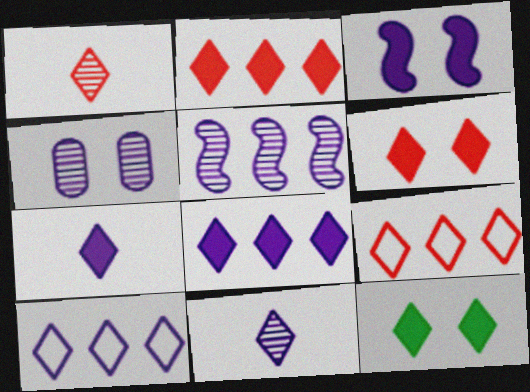[[1, 6, 9], 
[1, 10, 12], 
[2, 7, 12], 
[4, 5, 11], 
[9, 11, 12]]